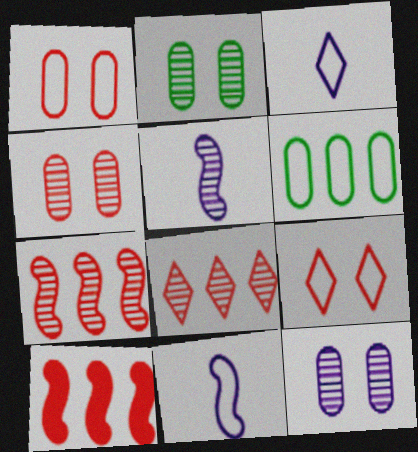[[2, 3, 10], 
[2, 4, 12], 
[2, 5, 8], 
[6, 9, 11]]